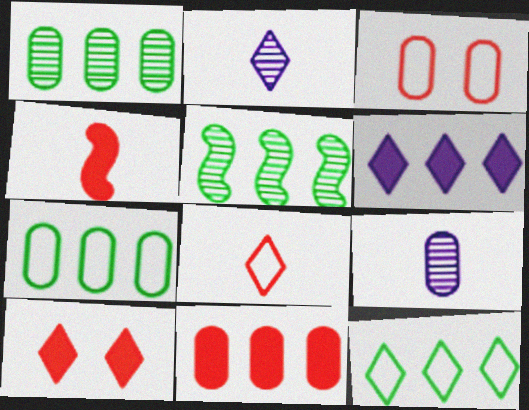[[2, 10, 12], 
[4, 10, 11]]